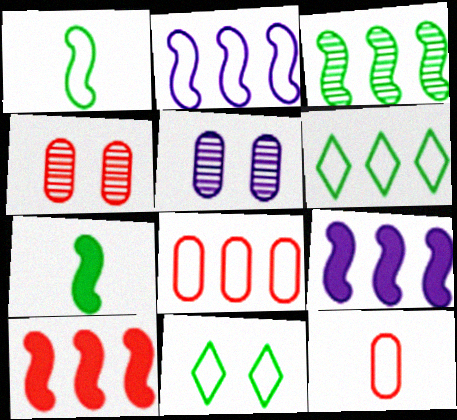[[2, 3, 10], 
[2, 6, 8], 
[2, 11, 12]]